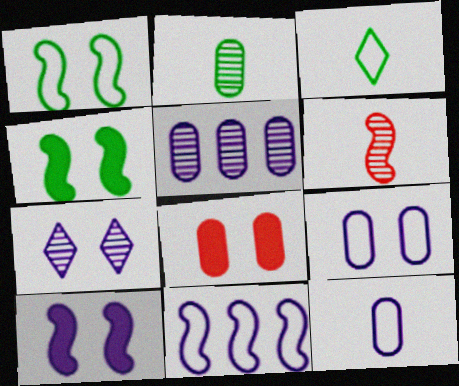[[1, 7, 8], 
[4, 6, 11], 
[7, 9, 10]]